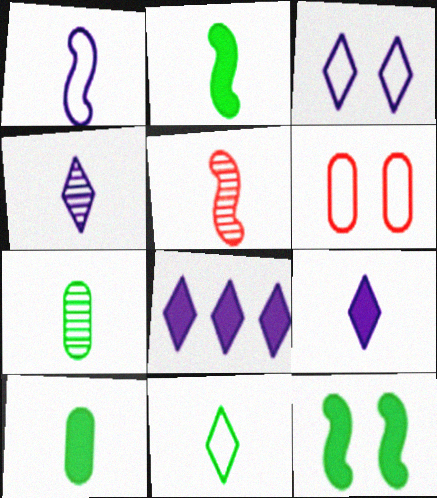[[1, 2, 5], 
[2, 7, 11], 
[3, 4, 8], 
[4, 5, 7]]